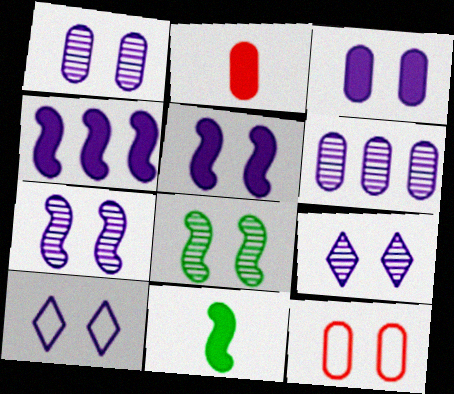[[1, 5, 10], 
[1, 7, 9], 
[3, 7, 10]]